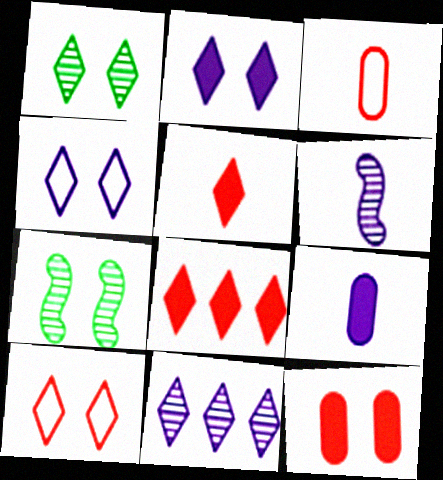[[1, 2, 10], 
[4, 7, 12]]